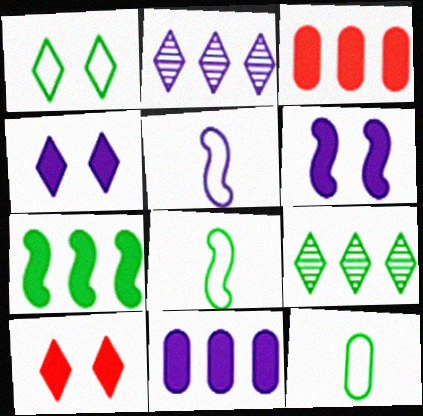[]